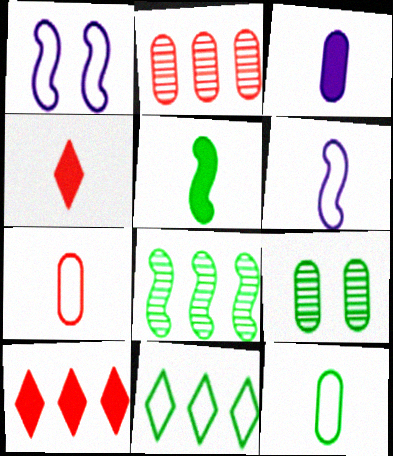[[1, 7, 11], 
[3, 4, 5], 
[5, 9, 11], 
[6, 9, 10]]